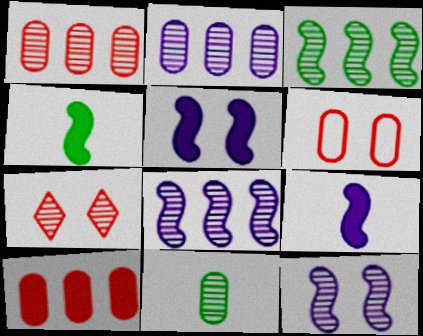[[7, 8, 11]]